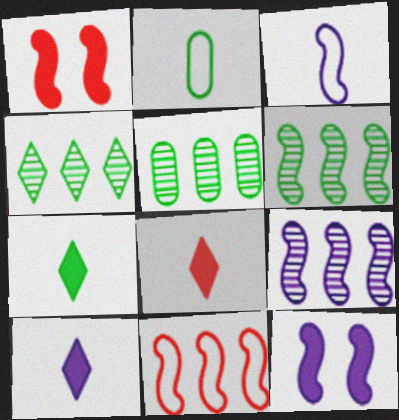[[1, 3, 6], 
[3, 9, 12], 
[4, 5, 6], 
[7, 8, 10]]